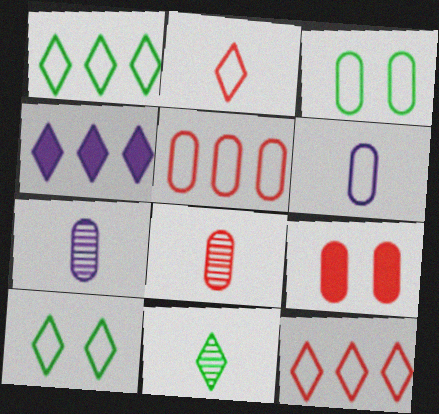[[3, 5, 6], 
[5, 8, 9]]